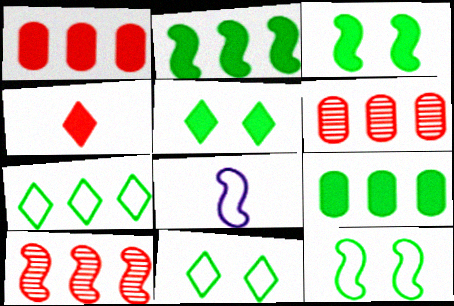[[3, 8, 10], 
[5, 6, 8]]